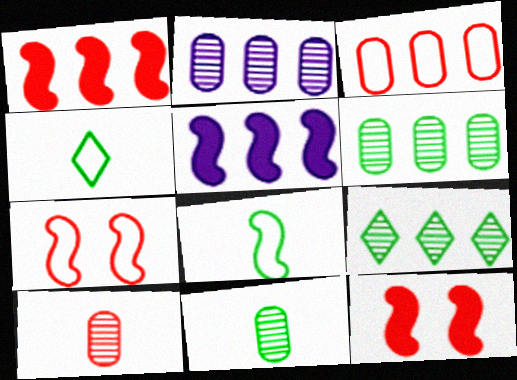[[2, 4, 12], 
[3, 5, 9]]